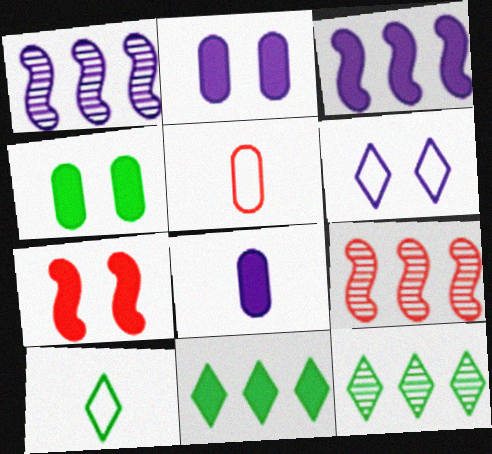[[1, 6, 8], 
[2, 9, 10], 
[7, 8, 11]]